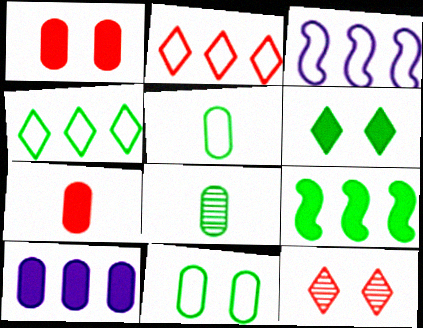[]